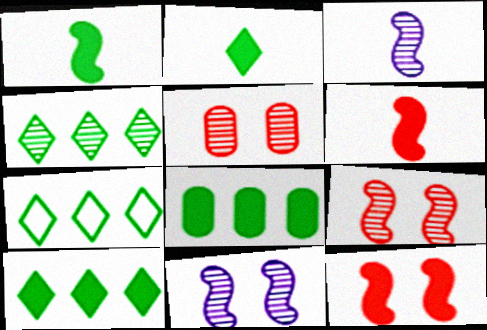[[3, 4, 5], 
[4, 7, 10]]